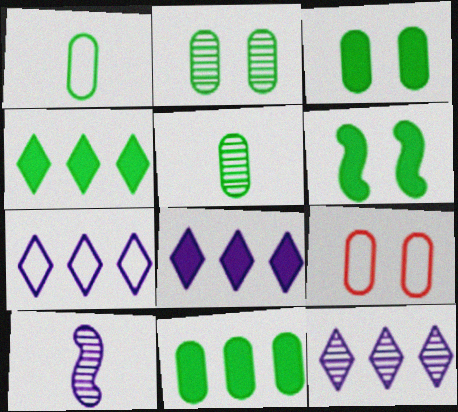[[1, 2, 11], 
[4, 9, 10], 
[7, 8, 12]]